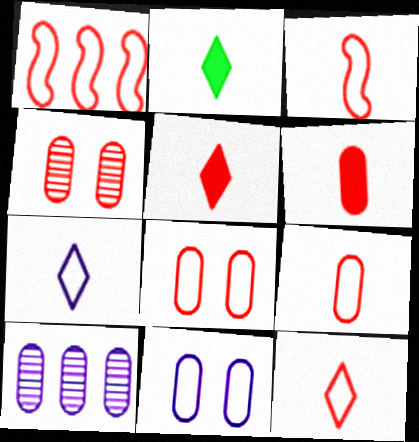[[1, 4, 5], 
[1, 8, 12], 
[3, 9, 12]]